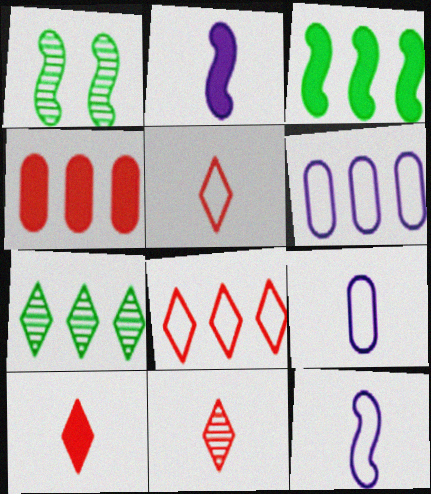[[1, 6, 10], 
[5, 10, 11]]